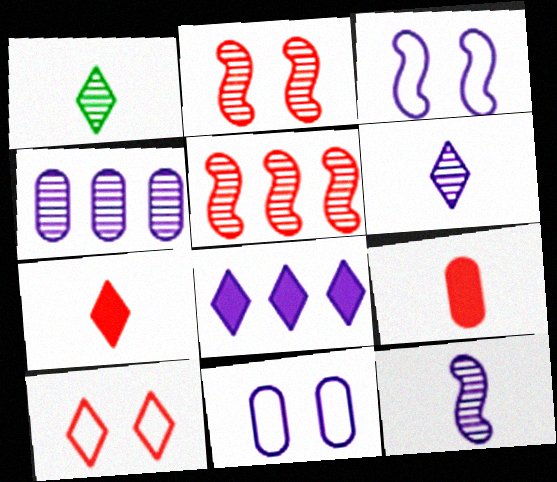[[1, 2, 4], 
[1, 8, 10], 
[5, 9, 10], 
[8, 11, 12]]